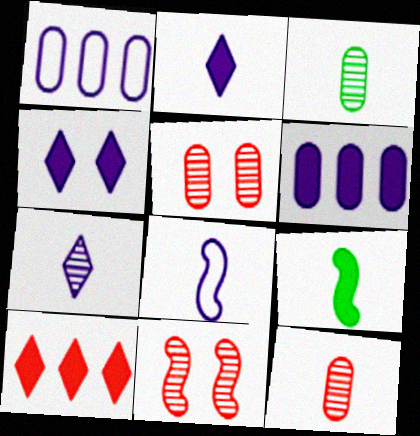[]